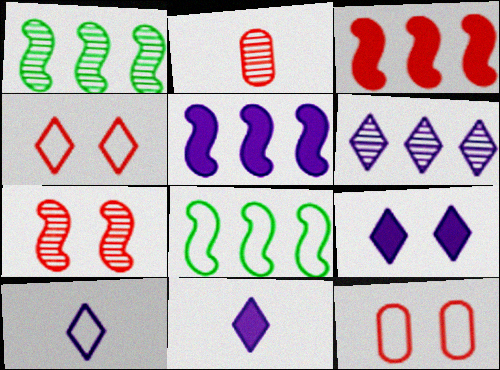[[1, 11, 12], 
[2, 3, 4], 
[2, 8, 9], 
[6, 9, 10], 
[8, 10, 12]]